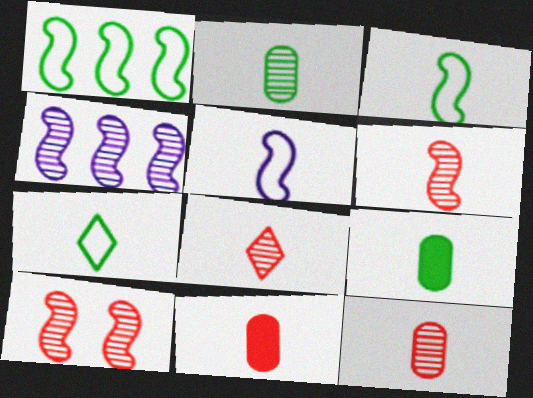[[5, 8, 9], 
[6, 8, 12]]